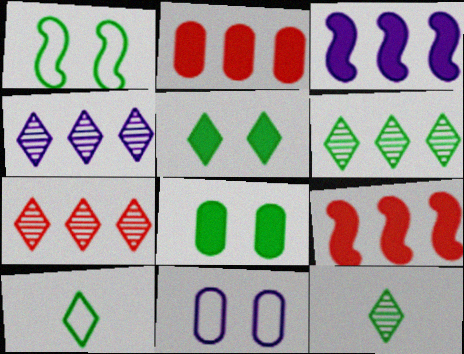[[4, 6, 7], 
[5, 6, 10], 
[9, 11, 12]]